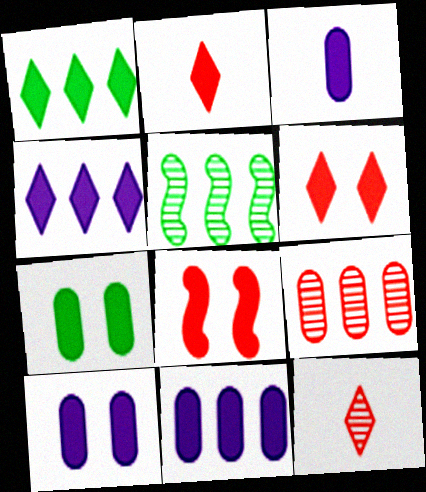[[1, 3, 8], 
[3, 10, 11]]